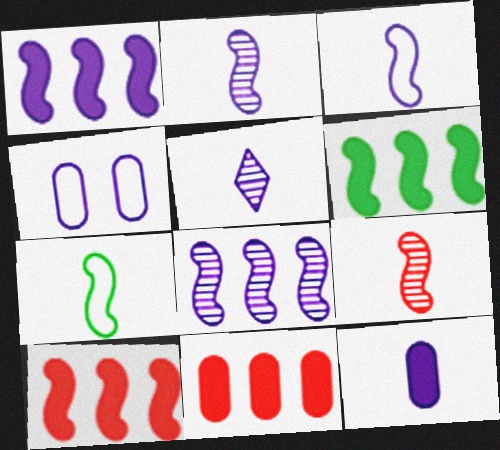[[1, 4, 5], 
[1, 6, 10], 
[3, 5, 12]]